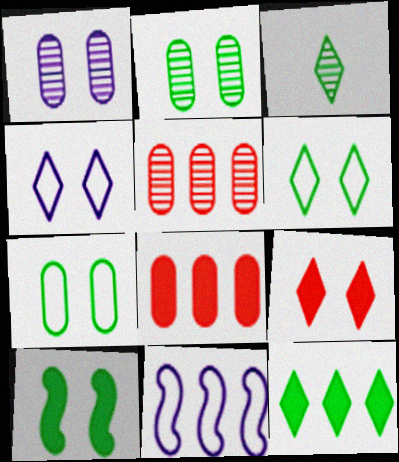[[2, 6, 10], 
[3, 6, 12], 
[5, 11, 12]]